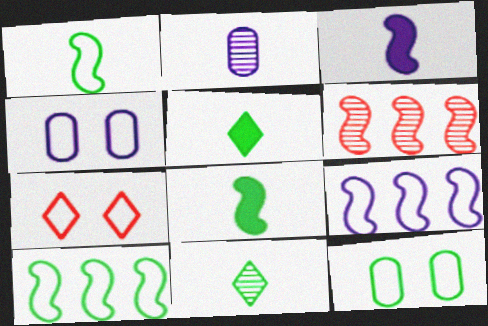[[4, 5, 6]]